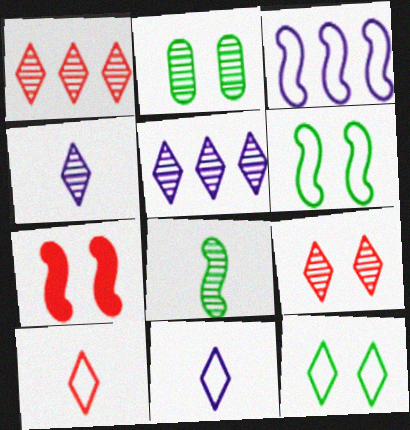[[3, 7, 8]]